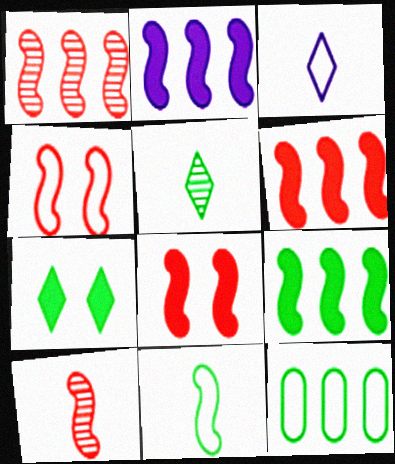[[2, 6, 9], 
[3, 4, 12], 
[4, 6, 10]]